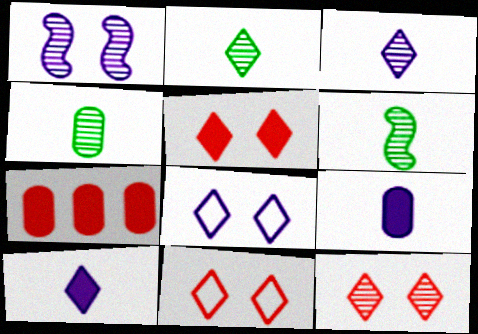[[2, 4, 6], 
[5, 11, 12], 
[6, 7, 8]]